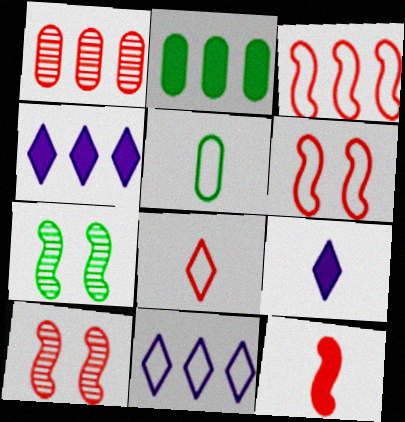[[3, 10, 12], 
[4, 5, 10], 
[5, 6, 11]]